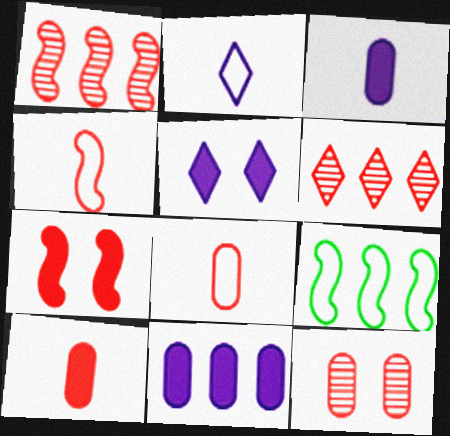[[1, 4, 7], 
[6, 7, 8], 
[6, 9, 11]]